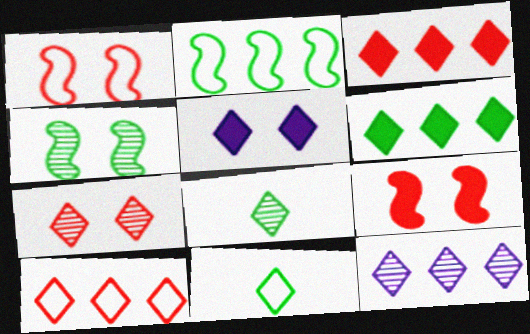[[5, 8, 10], 
[6, 10, 12], 
[7, 8, 12]]